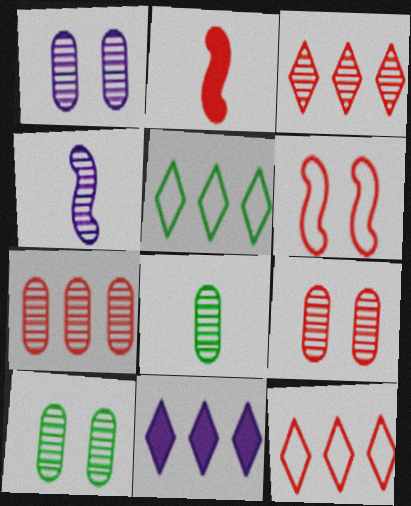[[1, 2, 5], 
[1, 7, 8], 
[1, 9, 10], 
[2, 9, 12], 
[3, 4, 10], 
[3, 5, 11], 
[6, 8, 11]]